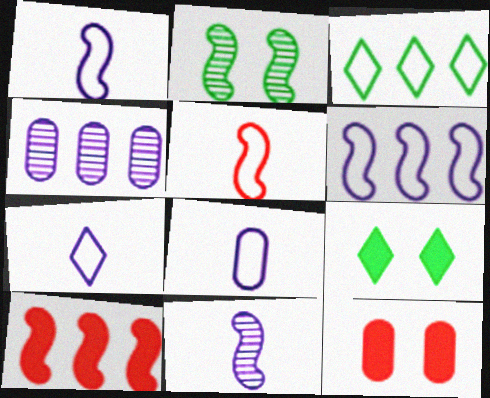[[1, 2, 10], 
[1, 7, 8], 
[3, 4, 10], 
[3, 11, 12], 
[4, 5, 9]]